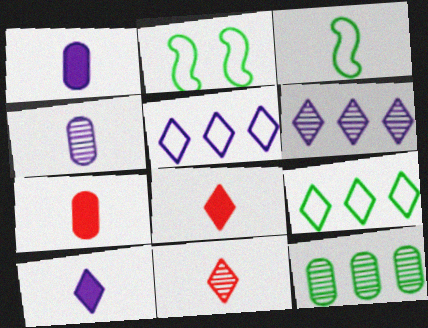[[1, 3, 11], 
[2, 6, 7], 
[3, 4, 8]]